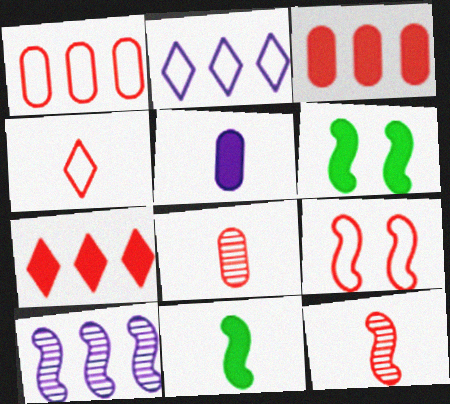[[1, 4, 9], 
[2, 6, 8], 
[5, 6, 7], 
[7, 8, 9], 
[9, 10, 11]]